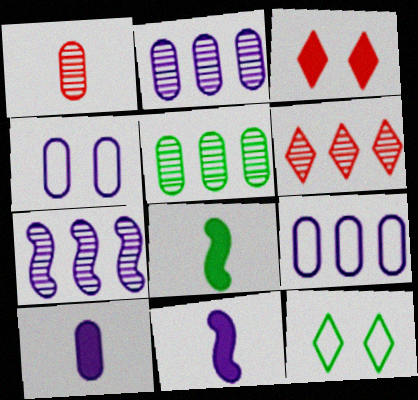[[2, 4, 10], 
[4, 6, 8], 
[5, 6, 7], 
[5, 8, 12]]